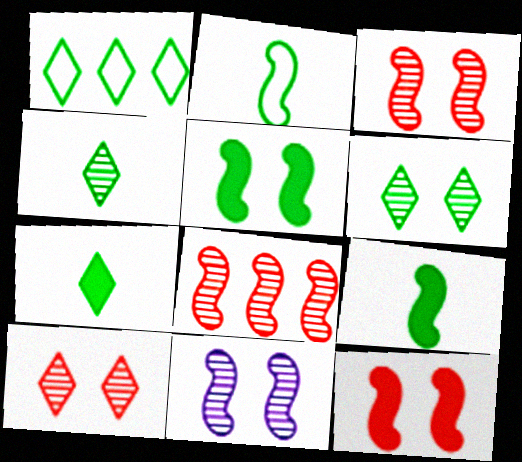[[1, 6, 7]]